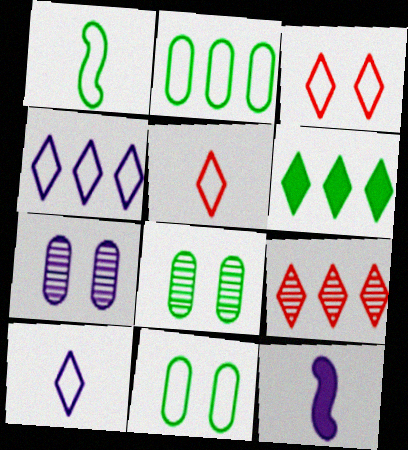[[1, 6, 8], 
[4, 6, 9], 
[4, 7, 12], 
[9, 11, 12]]